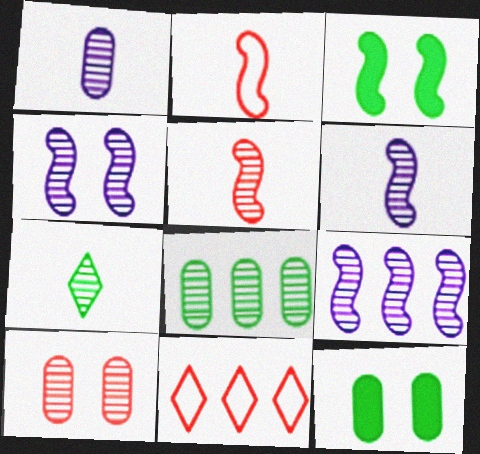[[1, 3, 11], 
[1, 5, 7], 
[1, 8, 10], 
[2, 3, 9], 
[4, 6, 9], 
[6, 11, 12], 
[7, 9, 10]]